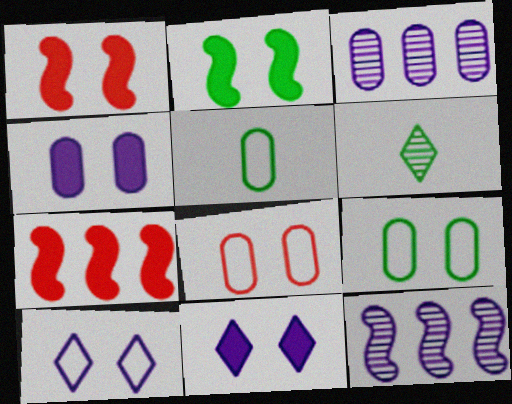[]